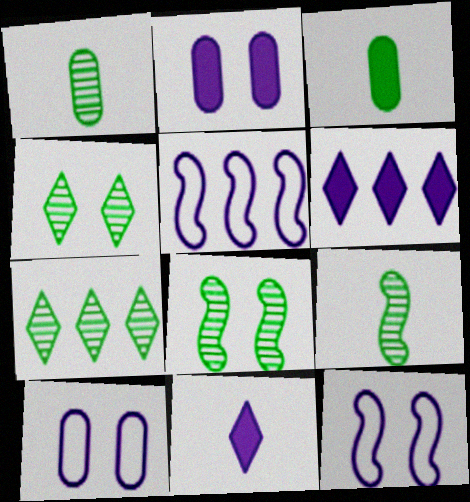[[1, 7, 8]]